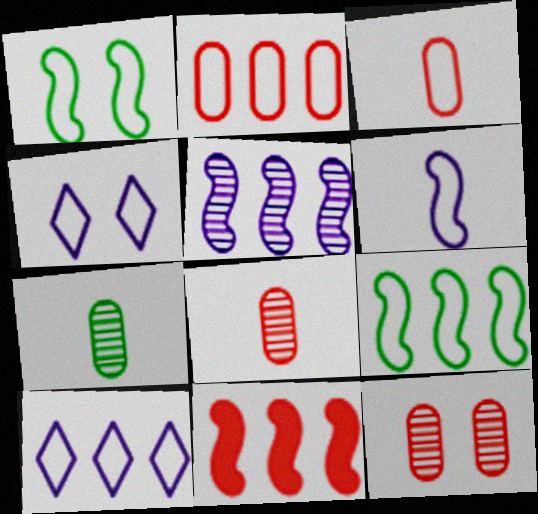[[1, 3, 10], 
[2, 9, 10], 
[3, 4, 9], 
[4, 7, 11], 
[5, 9, 11]]